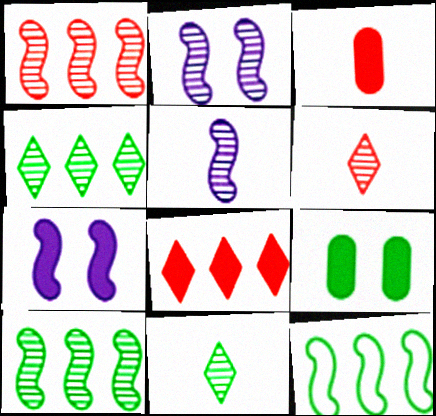[[9, 11, 12]]